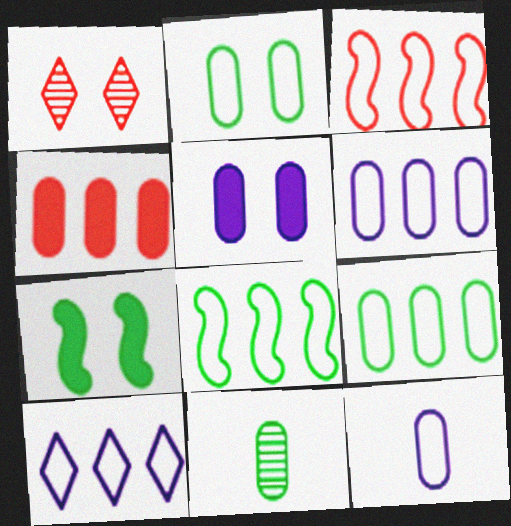[[3, 9, 10]]